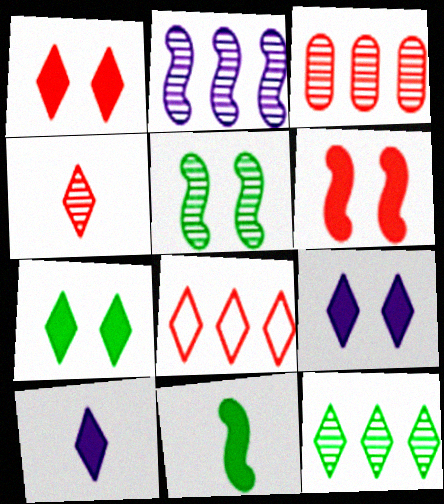[[1, 4, 8], 
[1, 7, 9], 
[2, 3, 12]]